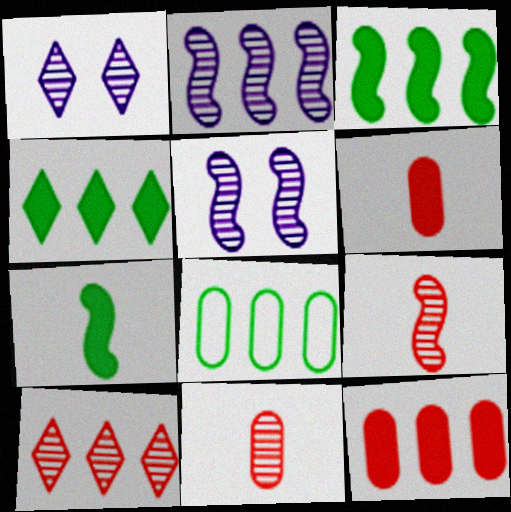[]